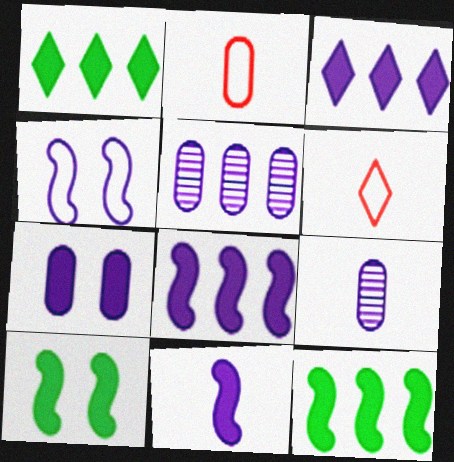[[3, 4, 9], 
[3, 7, 11], 
[5, 6, 10]]